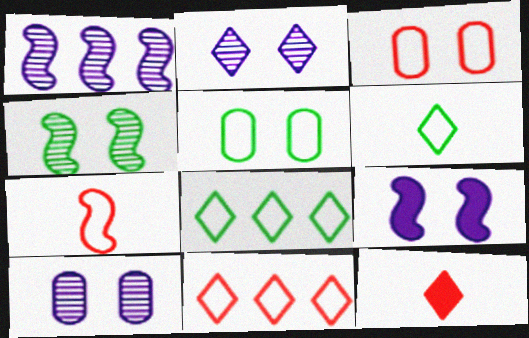[[1, 5, 12], 
[2, 8, 12], 
[3, 7, 11]]